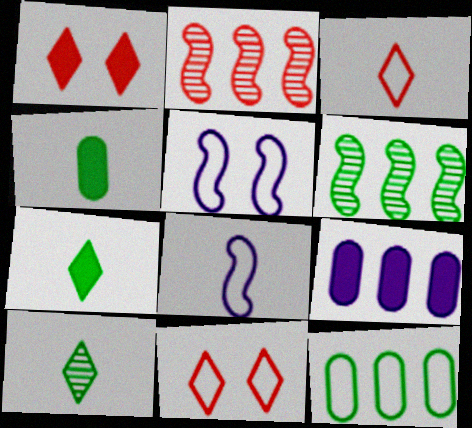[[3, 5, 12], 
[8, 11, 12]]